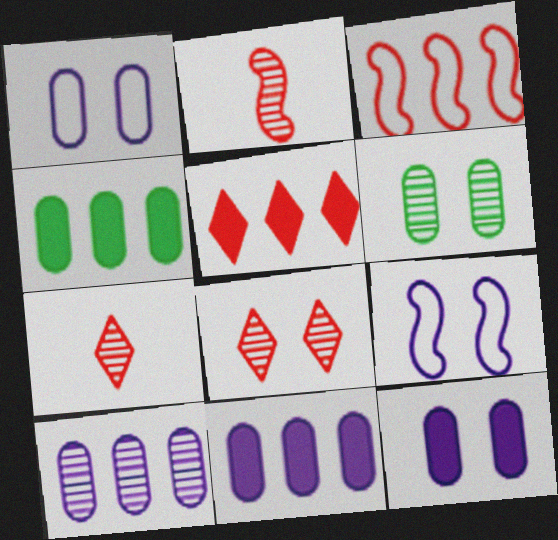[[4, 7, 9]]